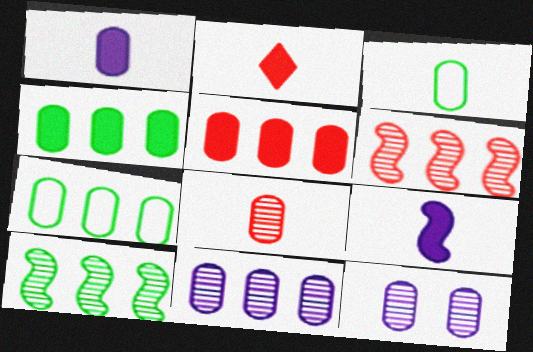[[1, 3, 8], 
[3, 5, 12], 
[5, 7, 11]]